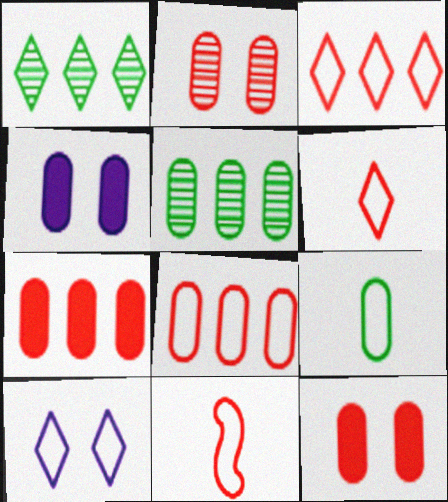[[1, 4, 11]]